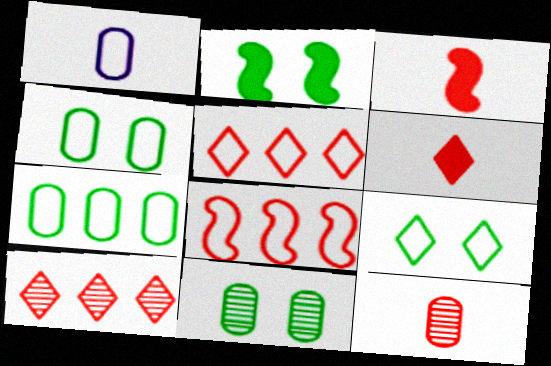[[1, 2, 10], 
[1, 8, 9], 
[2, 9, 11]]